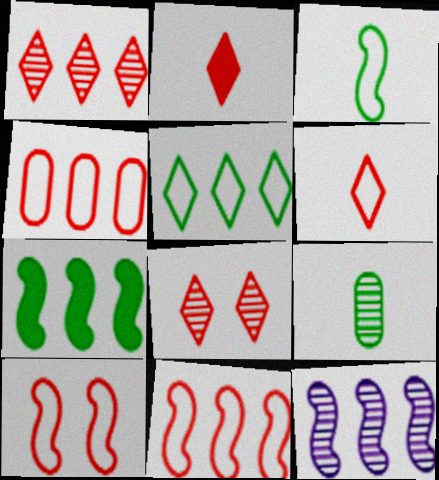[[4, 6, 10], 
[7, 11, 12], 
[8, 9, 12]]